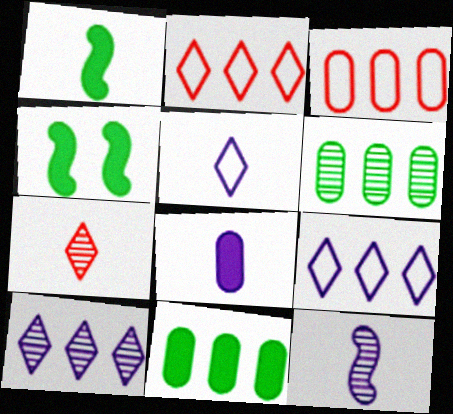[[5, 8, 12]]